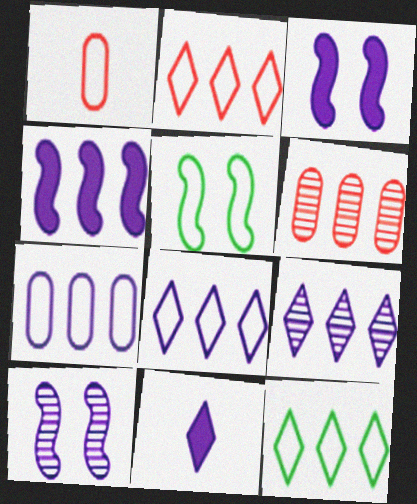[[1, 5, 8], 
[2, 8, 12], 
[4, 6, 12], 
[4, 7, 9], 
[5, 6, 11], 
[7, 10, 11]]